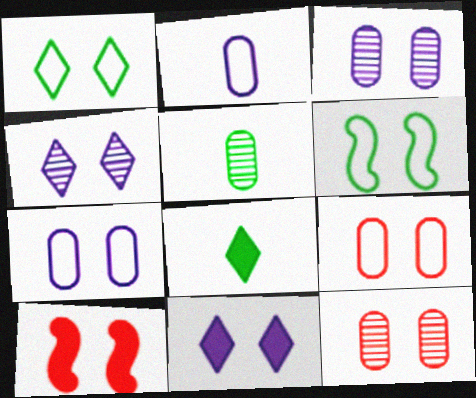[[1, 3, 10], 
[6, 11, 12]]